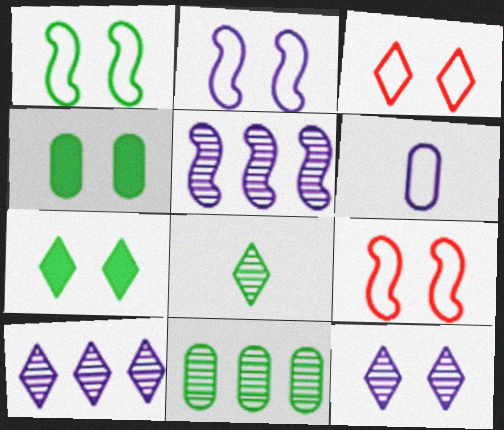[[1, 2, 9], 
[3, 7, 12], 
[4, 9, 12]]